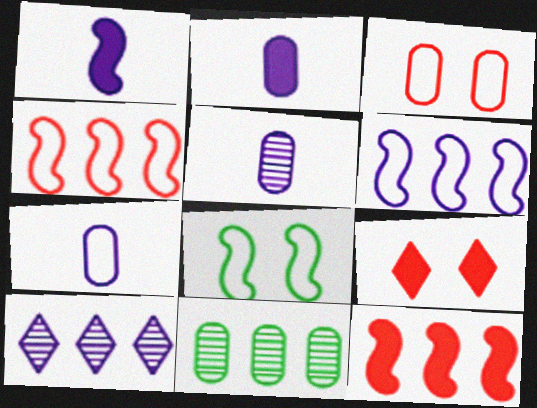[[2, 3, 11], 
[2, 5, 7]]